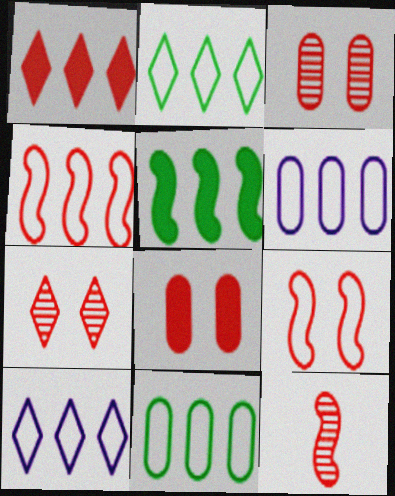[[2, 4, 6], 
[4, 10, 11], 
[7, 8, 9]]